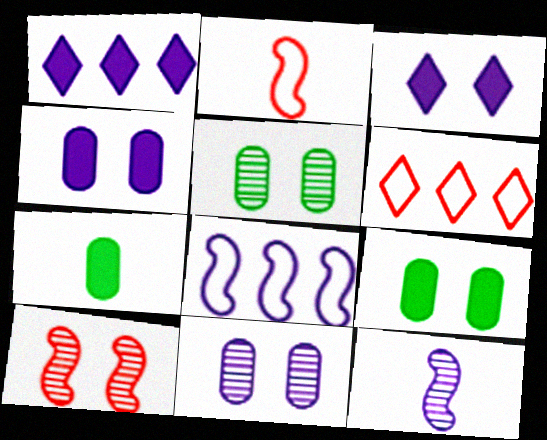[[1, 2, 5], 
[6, 9, 12]]